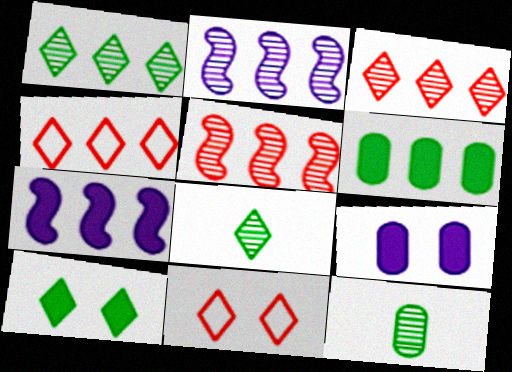[[2, 4, 6], 
[7, 11, 12]]